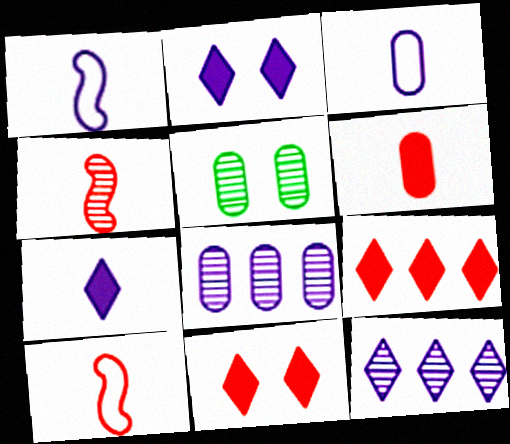[[1, 2, 8], 
[1, 5, 9], 
[4, 5, 12]]